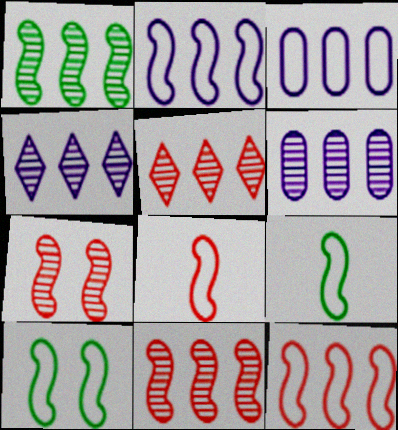[[1, 5, 6], 
[2, 8, 10]]